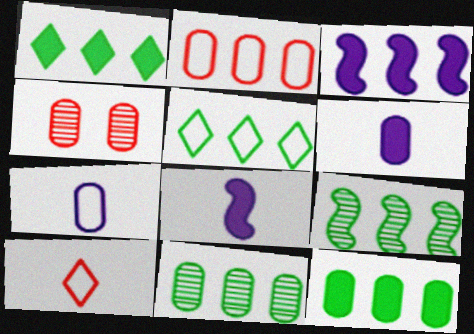[[4, 5, 8], 
[4, 7, 12], 
[5, 9, 12]]